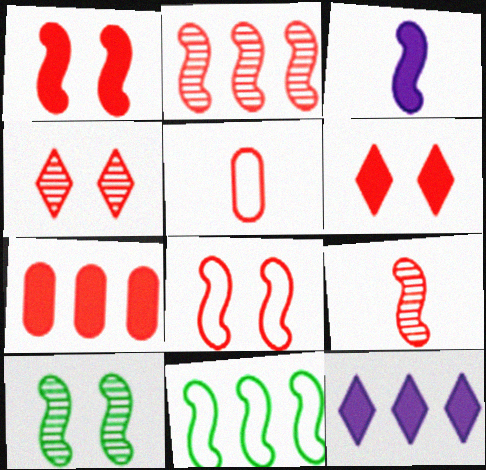[[2, 5, 6], 
[5, 10, 12]]